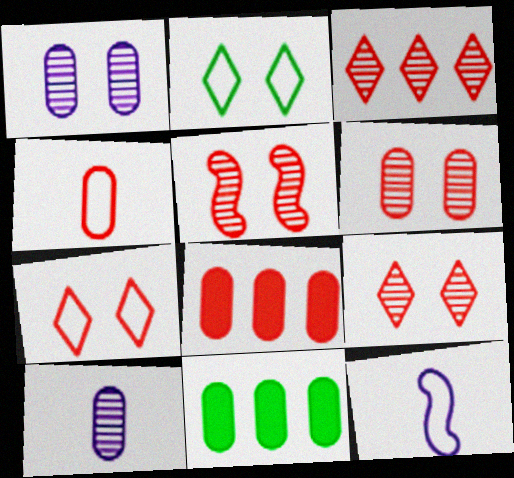[[1, 4, 11], 
[4, 6, 8], 
[5, 6, 9], 
[9, 11, 12]]